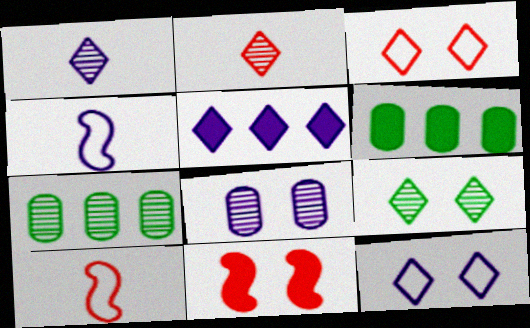[[1, 5, 12], 
[4, 5, 8]]